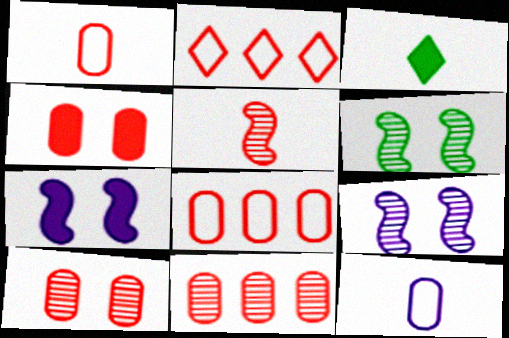[[1, 4, 11], 
[2, 4, 5], 
[3, 5, 12], 
[3, 8, 9]]